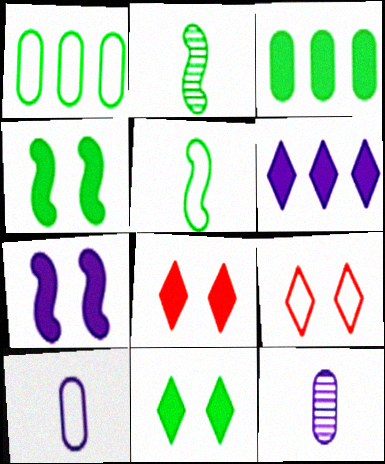[[1, 2, 11]]